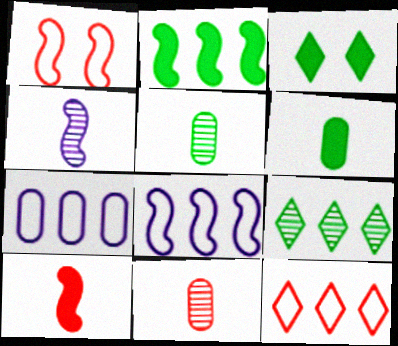[[1, 2, 4], 
[2, 3, 6], 
[3, 8, 11]]